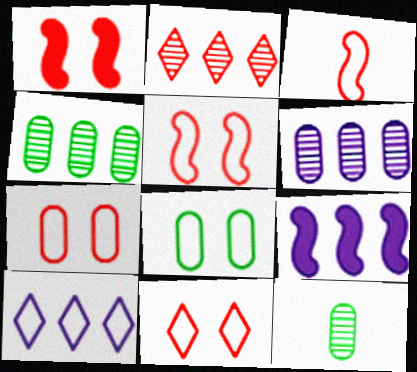[[1, 10, 12], 
[3, 8, 10], 
[5, 7, 11], 
[6, 9, 10], 
[9, 11, 12]]